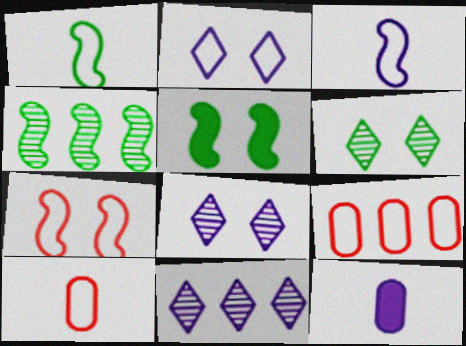[[1, 2, 9], 
[1, 4, 5], 
[5, 10, 11]]